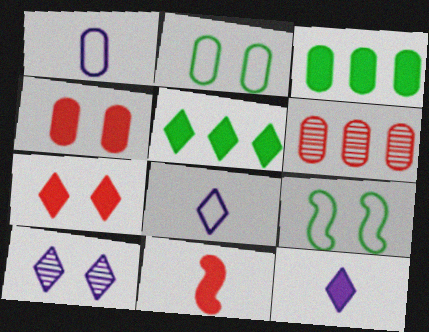[[4, 9, 10], 
[5, 7, 12], 
[6, 9, 12]]